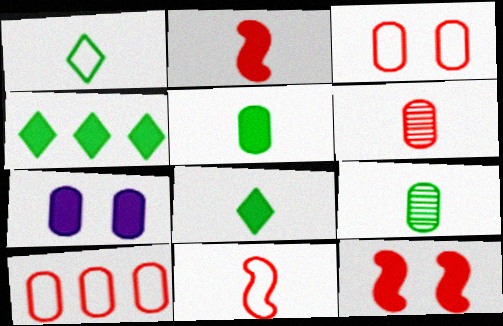[[2, 4, 7], 
[7, 9, 10]]